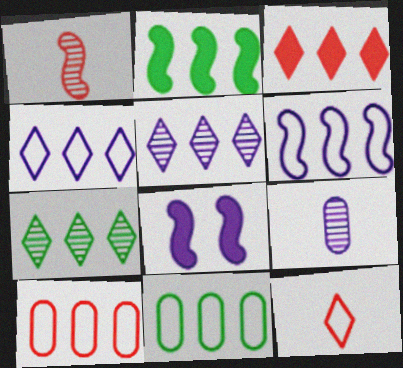[[2, 5, 10], 
[2, 7, 11], 
[3, 4, 7], 
[4, 8, 9]]